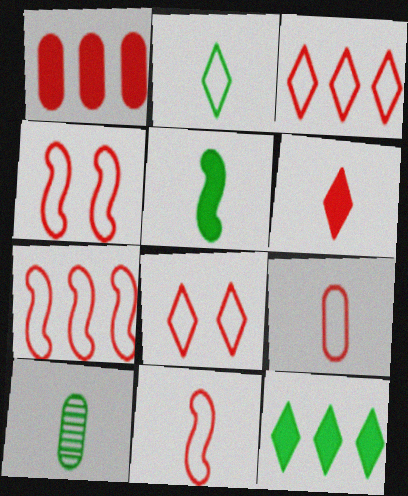[[2, 5, 10], 
[3, 4, 9], 
[4, 7, 11], 
[7, 8, 9]]